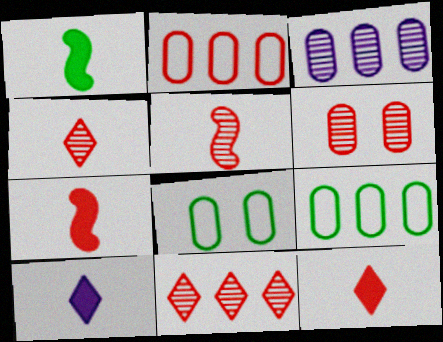[[5, 6, 11]]